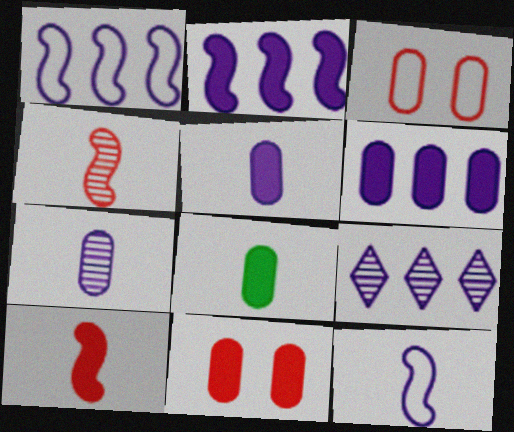[[1, 6, 9], 
[6, 8, 11]]